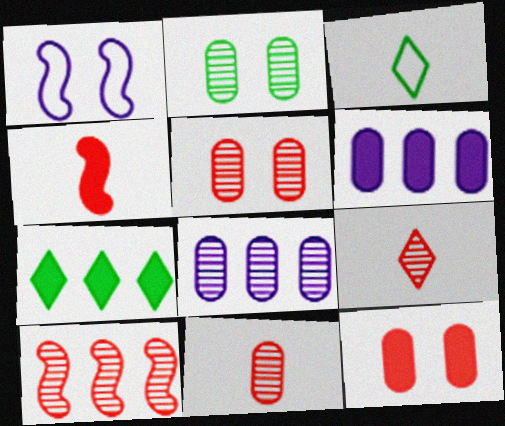[[1, 7, 11], 
[2, 8, 11], 
[5, 9, 10]]